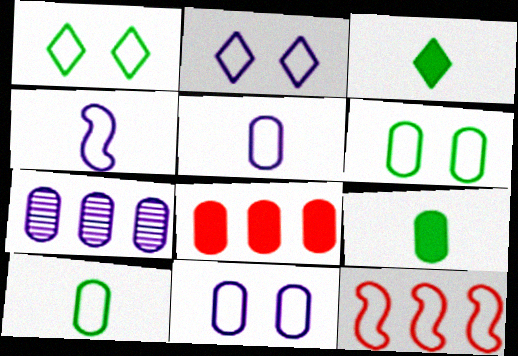[[1, 5, 12], 
[2, 10, 12]]